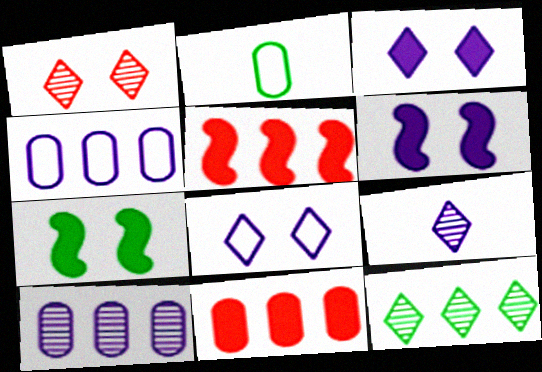[[1, 9, 12], 
[2, 7, 12], 
[4, 5, 12], 
[4, 6, 9]]